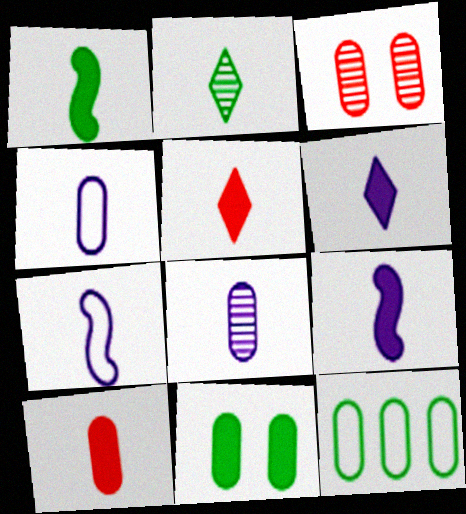[[1, 6, 10], 
[2, 7, 10], 
[6, 7, 8]]